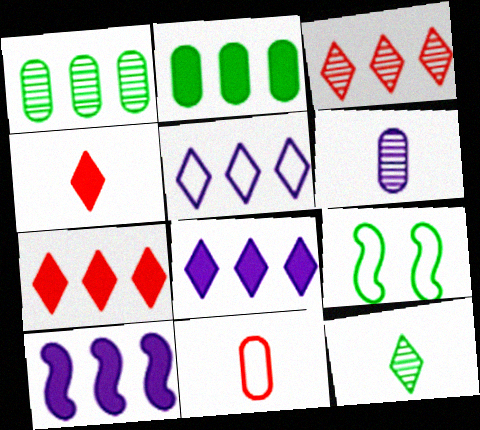[[2, 7, 10], 
[2, 9, 12], 
[5, 9, 11], 
[6, 7, 9]]